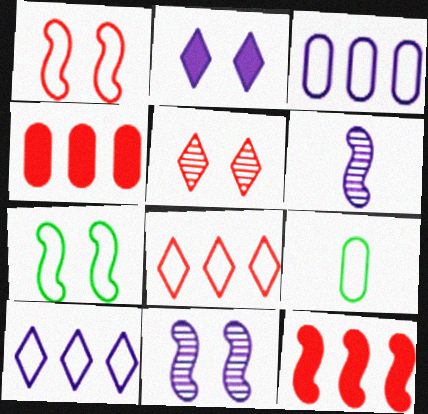[[1, 9, 10], 
[2, 3, 6], 
[6, 7, 12]]